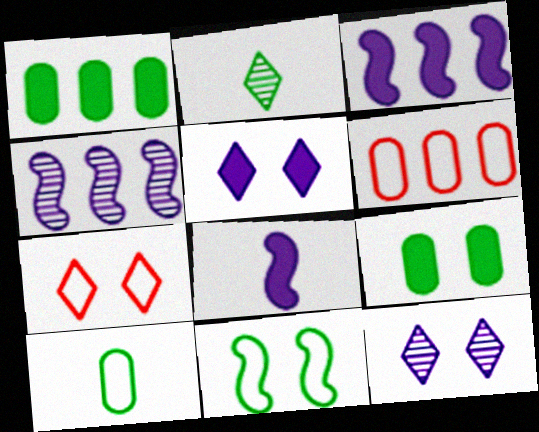[[1, 2, 11]]